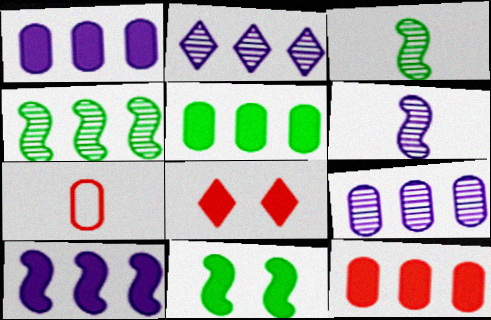[[1, 5, 12], 
[2, 7, 11]]